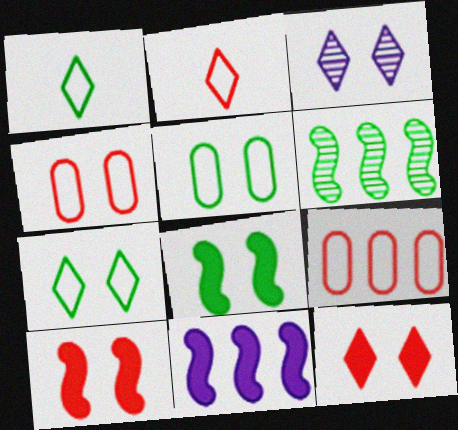[[3, 4, 8], 
[3, 5, 10], 
[3, 7, 12]]